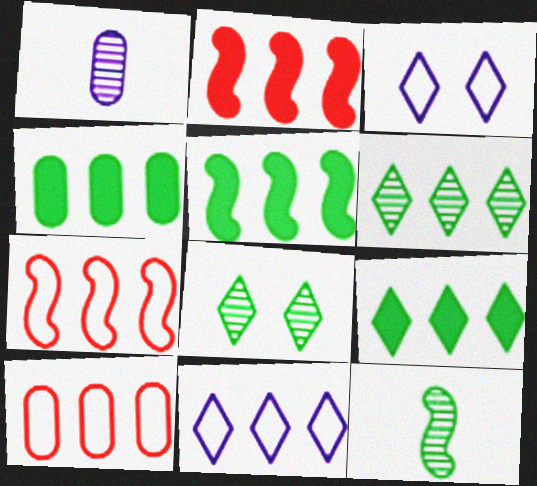[[4, 5, 9]]